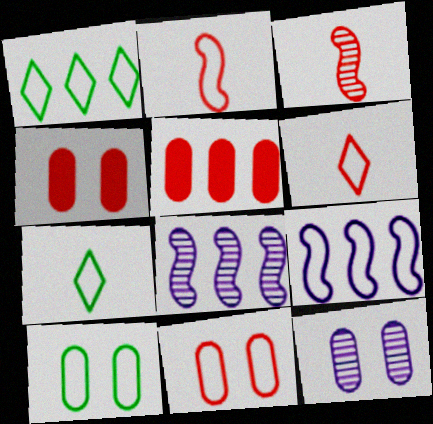[[1, 5, 8], 
[4, 7, 8], 
[4, 10, 12], 
[6, 9, 10], 
[7, 9, 11]]